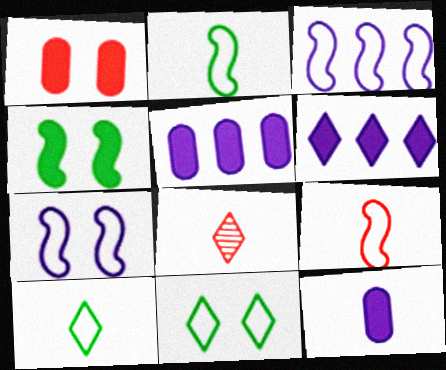[[2, 8, 12], 
[6, 8, 11]]